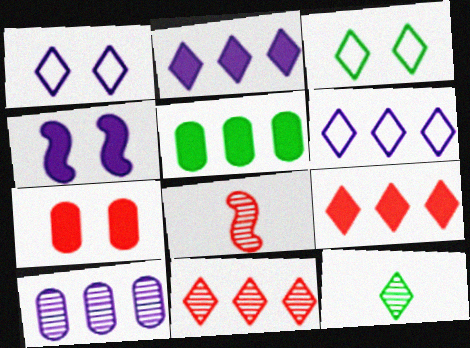[[1, 5, 8], 
[1, 9, 12]]